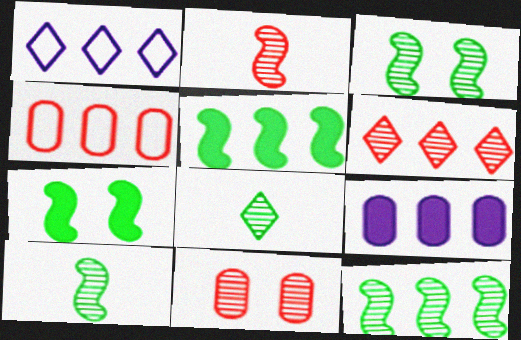[[2, 6, 11], 
[3, 10, 12]]